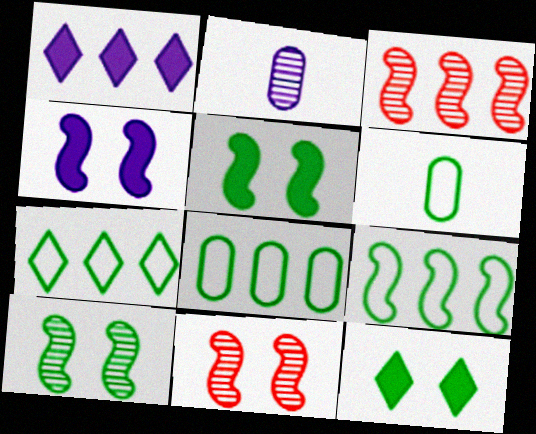[[1, 3, 8], 
[1, 6, 11], 
[7, 8, 9]]